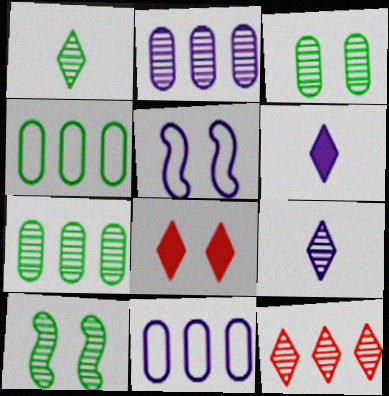[[1, 7, 10], 
[2, 5, 6], 
[3, 5, 8]]